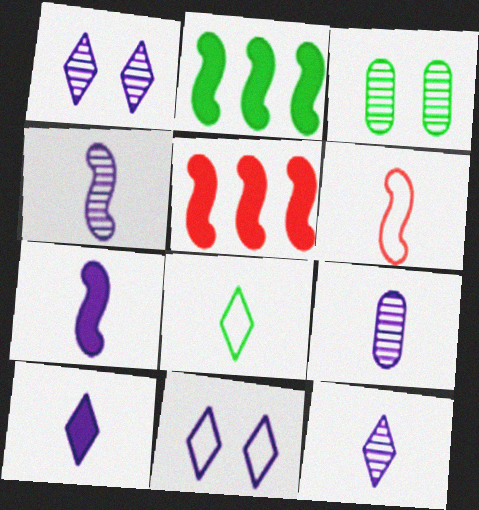[[2, 3, 8], 
[4, 9, 12]]